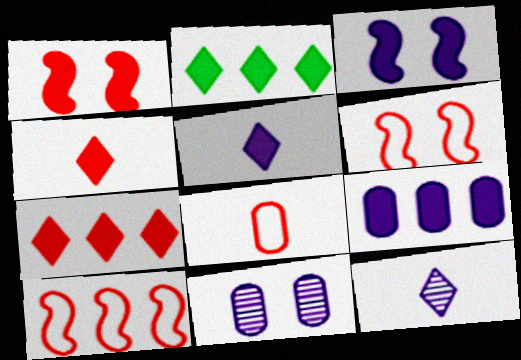[[3, 5, 9]]